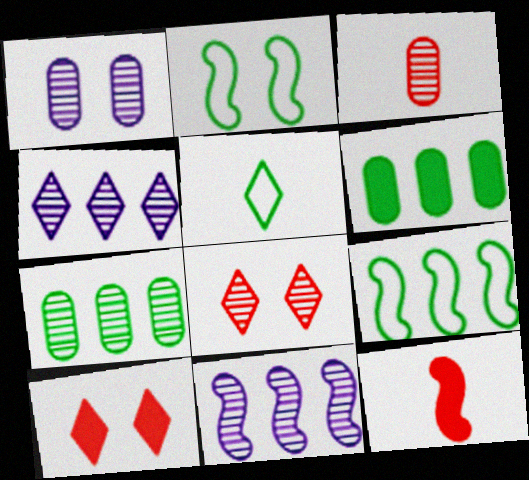[[1, 2, 10], 
[1, 3, 7], 
[2, 11, 12], 
[4, 5, 10]]